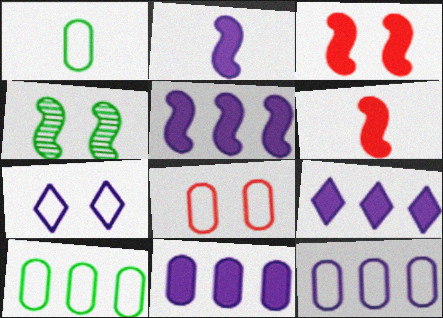[[1, 8, 12], 
[5, 9, 11]]